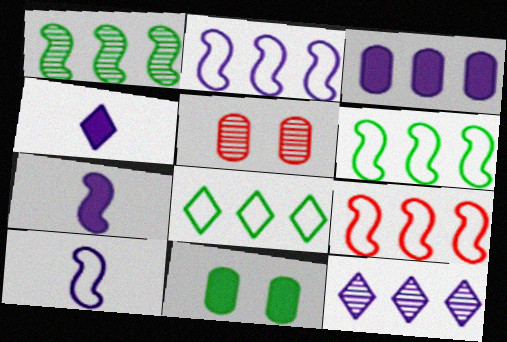[[2, 3, 12], 
[2, 6, 9], 
[4, 5, 6], 
[5, 7, 8]]